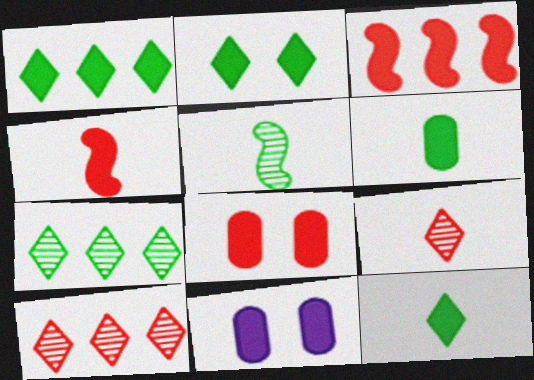[[1, 2, 12], 
[1, 4, 11], 
[3, 11, 12]]